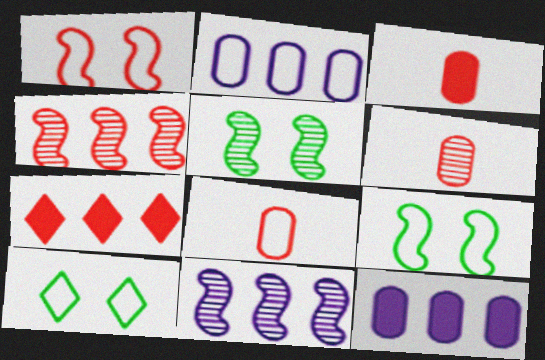[[1, 6, 7], 
[3, 6, 8], 
[3, 10, 11]]